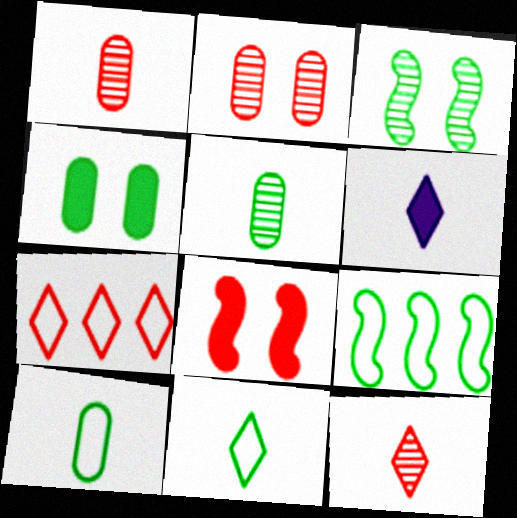[[1, 7, 8], 
[2, 6, 9], 
[6, 11, 12]]